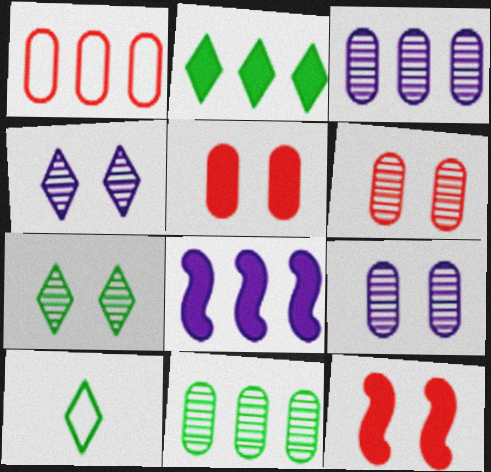[[2, 7, 10], 
[3, 10, 12], 
[6, 8, 10]]